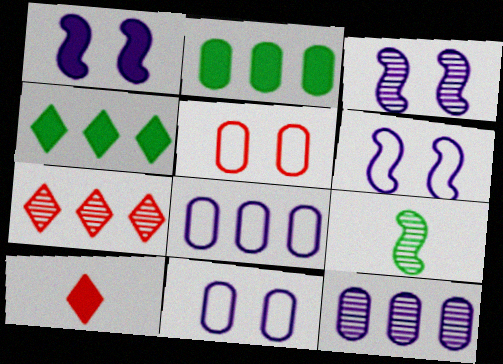[[1, 2, 10], 
[1, 3, 6]]